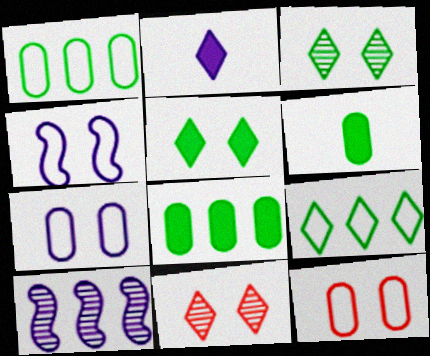[[2, 7, 10], 
[2, 9, 11]]